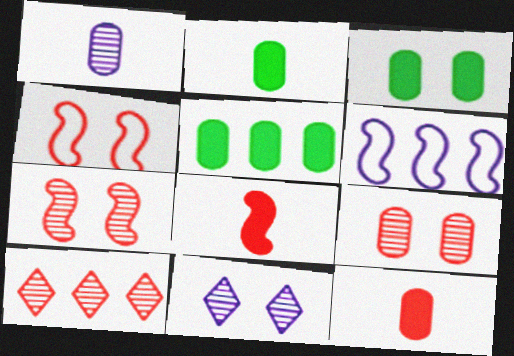[[2, 3, 5], 
[3, 4, 11], 
[4, 10, 12], 
[5, 6, 10]]